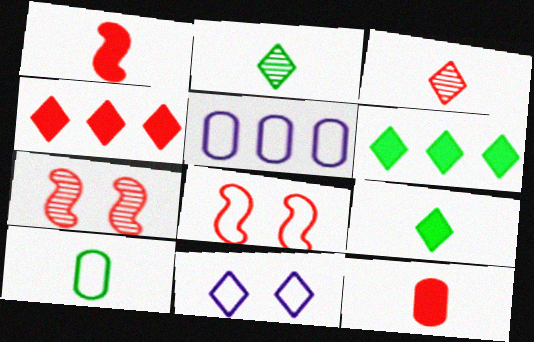[[2, 4, 11], 
[3, 6, 11], 
[5, 7, 9]]